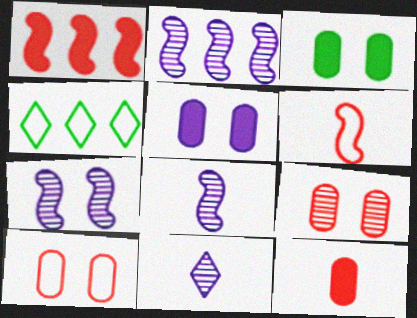[[2, 7, 8], 
[4, 7, 12]]